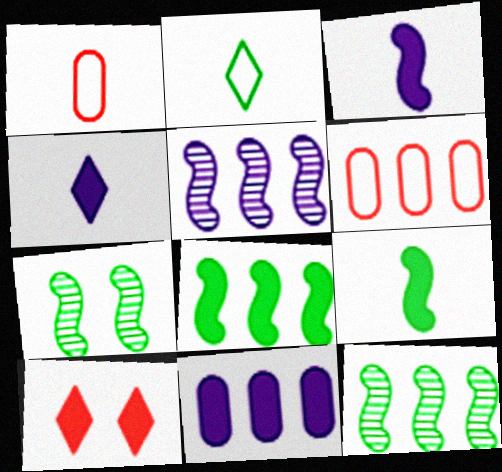[[4, 6, 7], 
[9, 10, 11]]